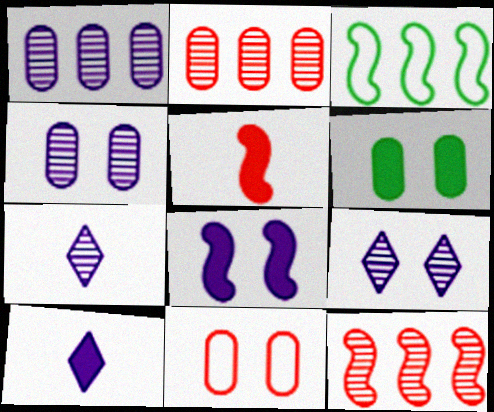[[4, 6, 11]]